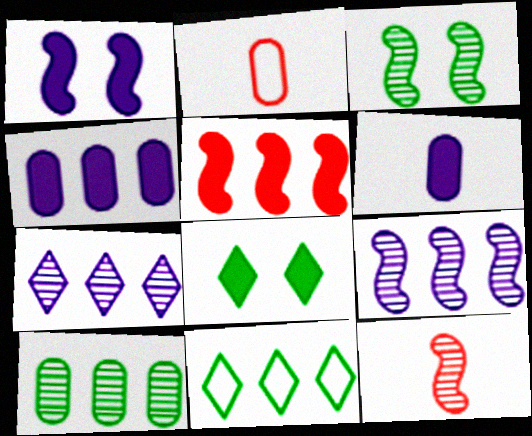[[2, 8, 9], 
[3, 9, 12], 
[5, 6, 8]]